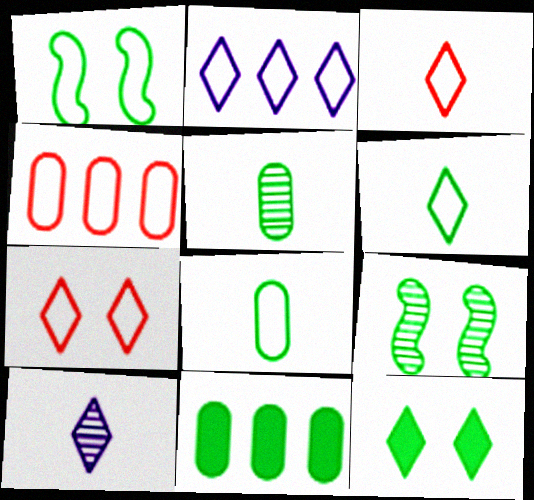[[2, 6, 7], 
[6, 9, 11]]